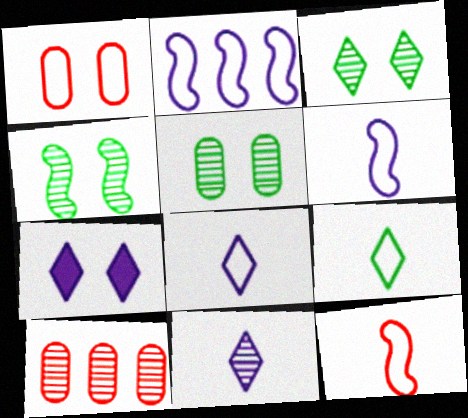[[1, 2, 9], 
[1, 4, 7], 
[3, 4, 5], 
[4, 10, 11]]